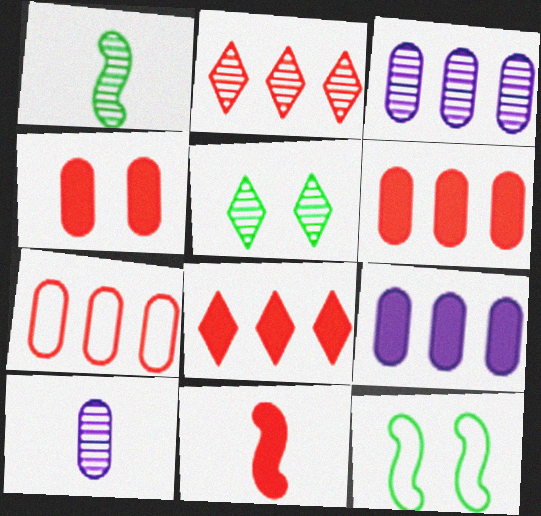[[4, 8, 11], 
[8, 10, 12]]